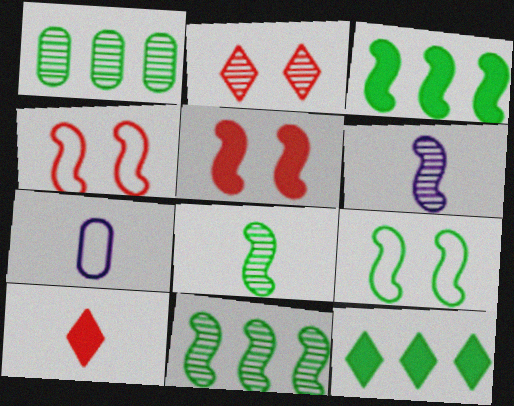[[1, 2, 6], 
[2, 3, 7], 
[3, 4, 6], 
[3, 8, 9], 
[7, 8, 10]]